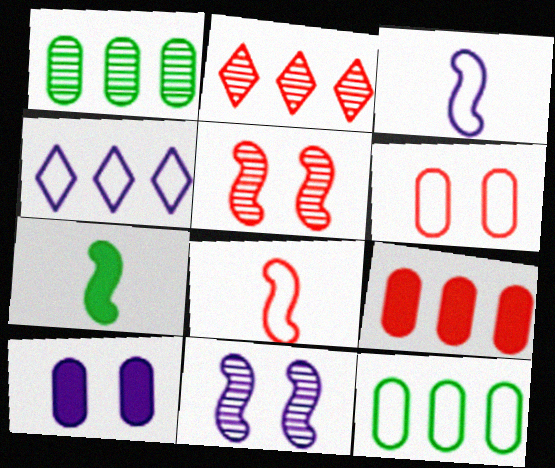[]